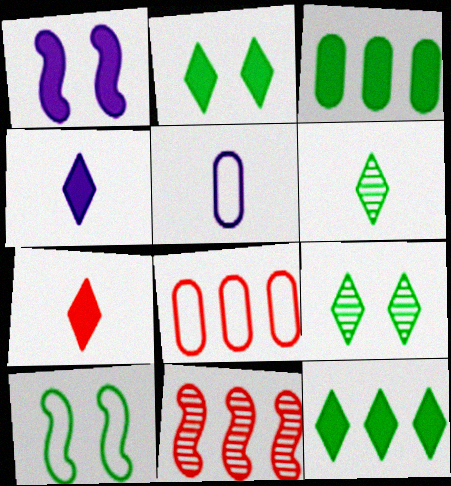[[1, 3, 7], 
[1, 6, 8], 
[2, 5, 11], 
[3, 6, 10]]